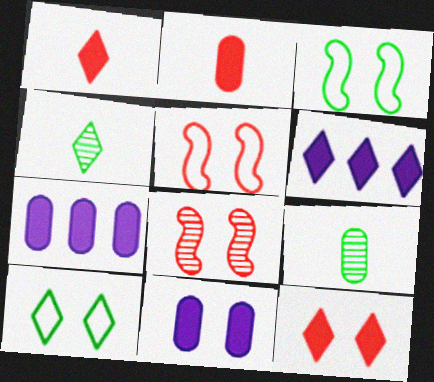[[4, 5, 7], 
[5, 6, 9], 
[8, 10, 11]]